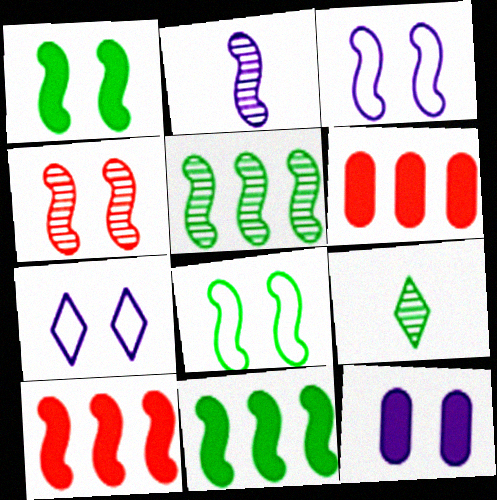[[1, 3, 4], 
[2, 4, 5], 
[2, 8, 10], 
[3, 6, 9]]